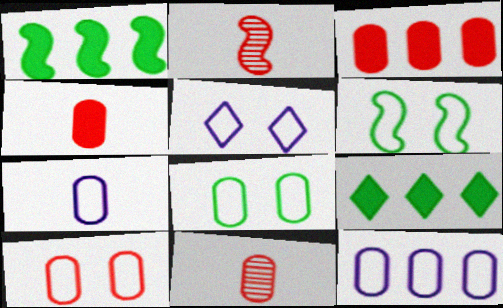[[1, 5, 11], 
[3, 10, 11], 
[5, 6, 10]]